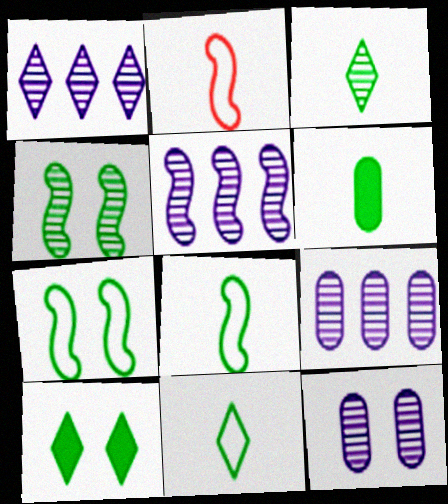[[1, 5, 9], 
[2, 9, 10], 
[3, 6, 8]]